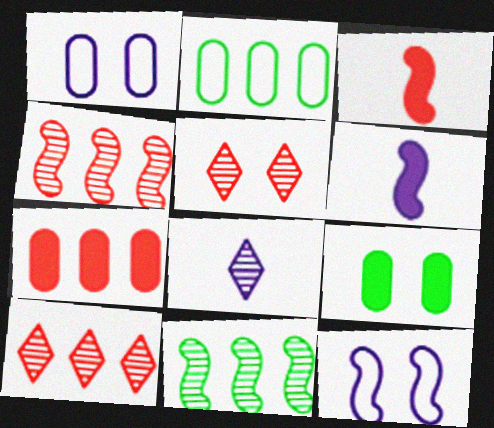[[2, 5, 6], 
[3, 11, 12], 
[5, 9, 12]]